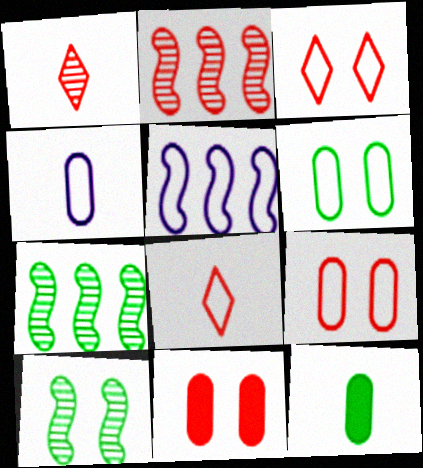[[2, 8, 11], 
[5, 6, 8]]